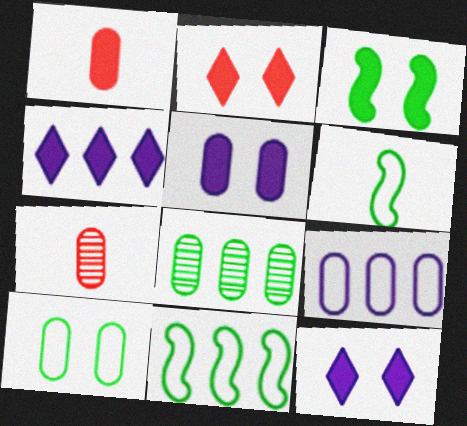[[1, 3, 4], 
[2, 3, 5], 
[7, 11, 12]]